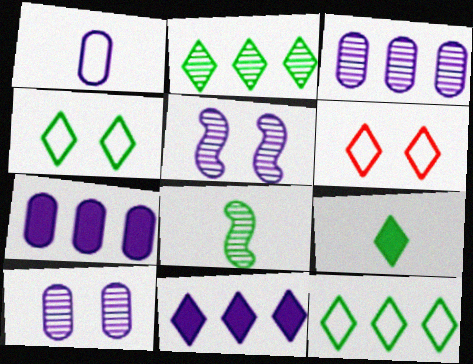[[1, 5, 11], 
[1, 7, 10], 
[2, 4, 9], 
[6, 7, 8]]